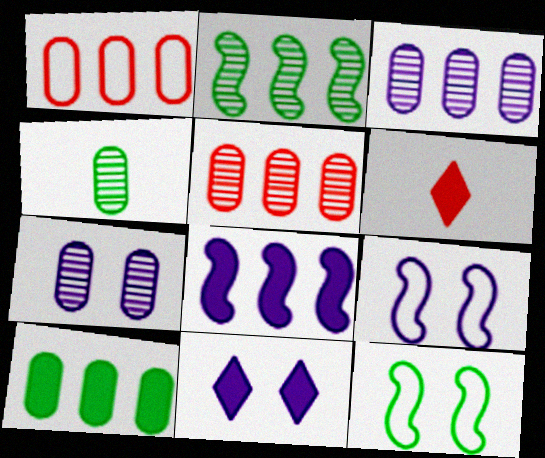[[1, 3, 10], 
[3, 6, 12], 
[4, 5, 7], 
[7, 9, 11]]